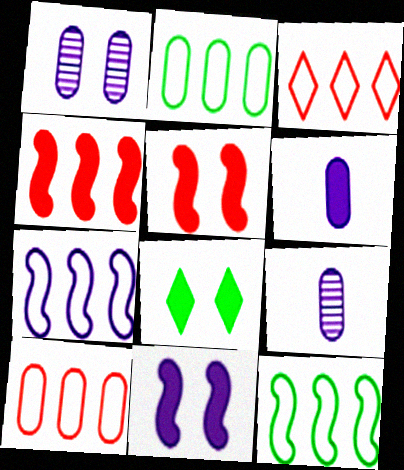[[2, 3, 7], 
[4, 6, 8]]